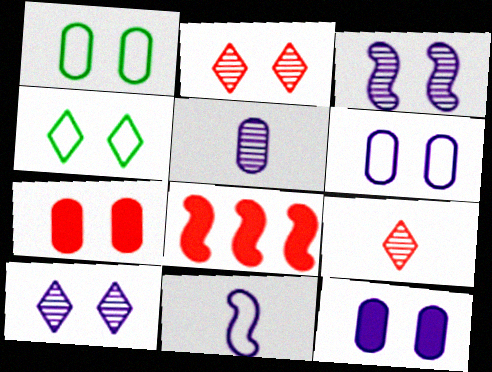[[3, 4, 7], 
[4, 5, 8]]